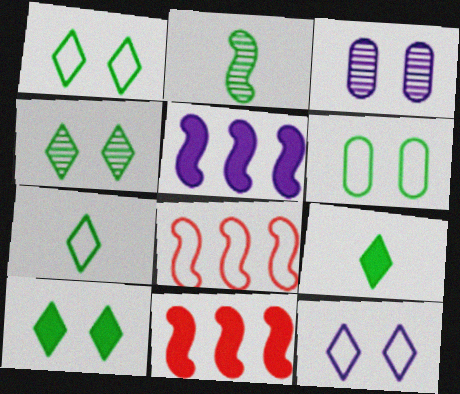[[1, 4, 10], 
[3, 7, 11], 
[3, 8, 9]]